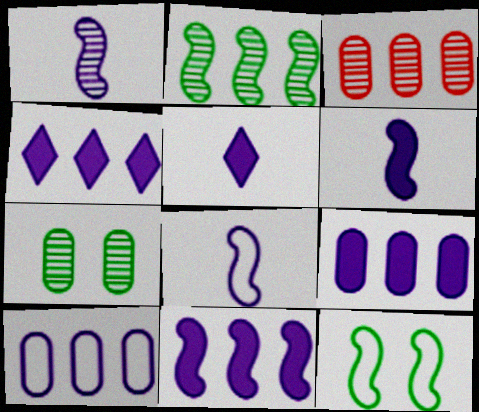[[1, 6, 8], 
[3, 5, 12], 
[4, 9, 11]]